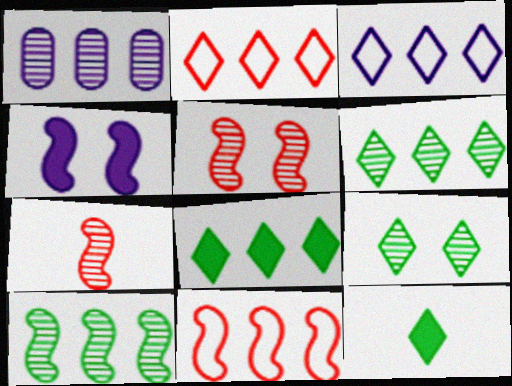[[1, 7, 9], 
[1, 8, 11]]